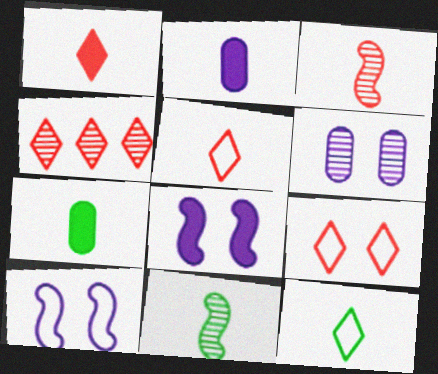[[1, 4, 9], 
[2, 3, 12], 
[2, 5, 11], 
[4, 6, 11], 
[4, 7, 10], 
[7, 11, 12]]